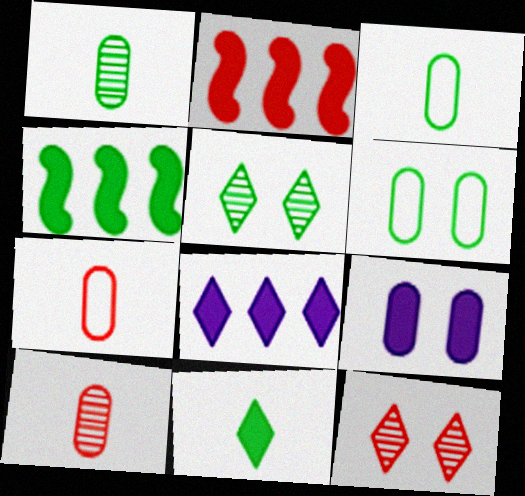[[2, 7, 12], 
[2, 9, 11], 
[3, 4, 5]]